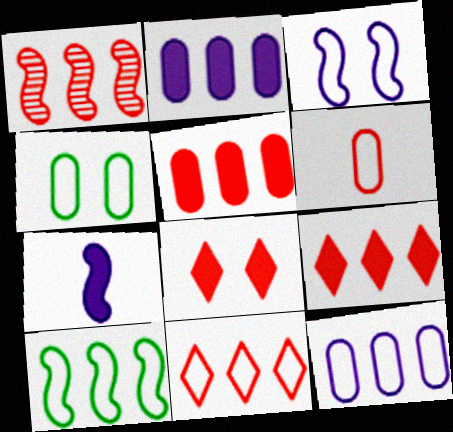[[1, 5, 11], 
[1, 6, 8], 
[4, 6, 12], 
[10, 11, 12]]